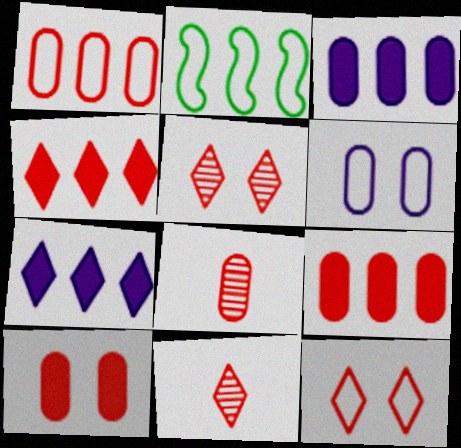[[1, 8, 10], 
[4, 11, 12]]